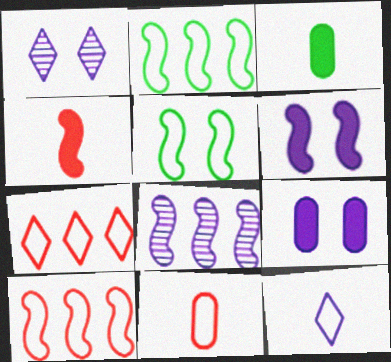[[1, 3, 10], 
[4, 5, 8], 
[8, 9, 12]]